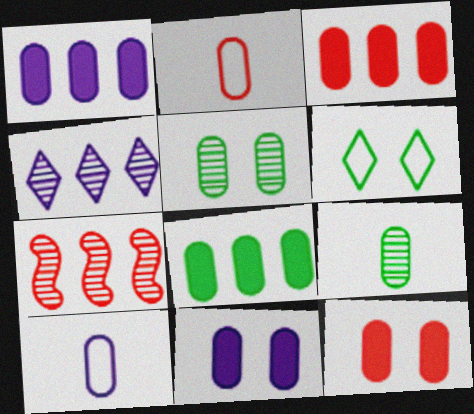[[1, 2, 5], 
[1, 3, 8], 
[3, 5, 10]]